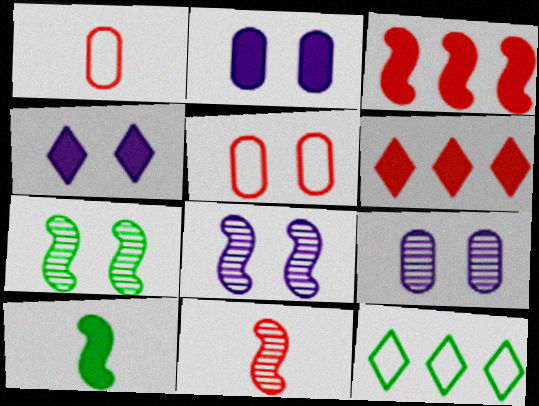[[2, 6, 10], 
[2, 11, 12], 
[4, 5, 7], 
[5, 6, 11]]